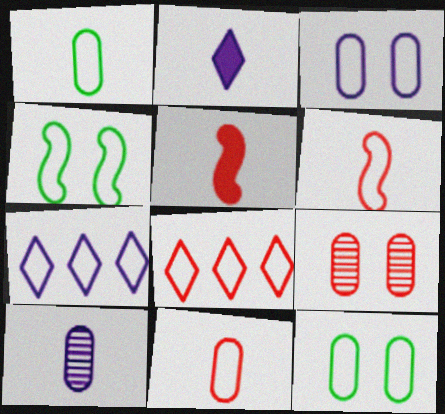[[4, 7, 11], 
[5, 8, 9], 
[6, 7, 12]]